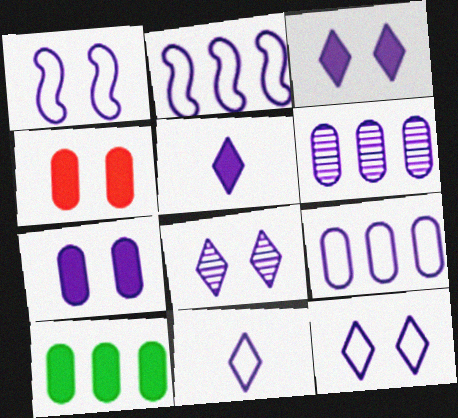[[1, 5, 6], 
[1, 7, 8], 
[1, 9, 11], 
[3, 8, 12]]